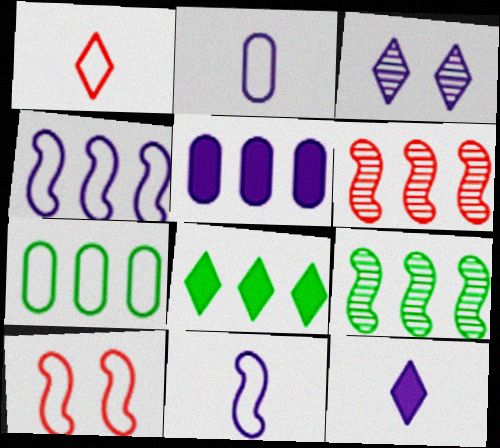[[1, 3, 8], 
[3, 5, 11], 
[7, 8, 9]]